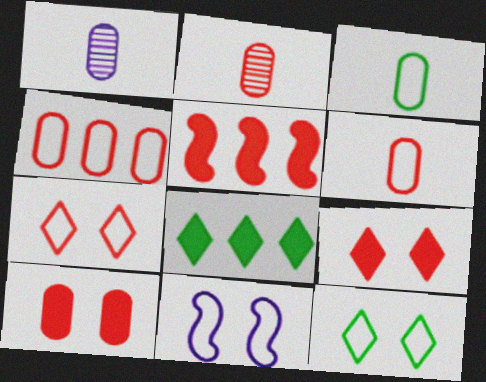[[1, 5, 12], 
[2, 4, 10], 
[2, 5, 7], 
[2, 8, 11]]